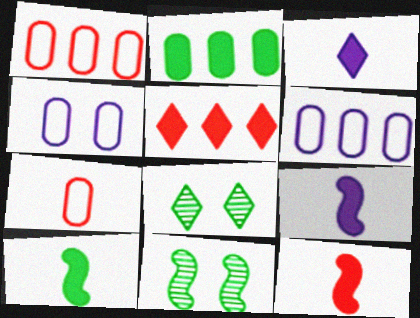[[1, 3, 11], 
[1, 8, 9], 
[6, 8, 12], 
[9, 10, 12]]